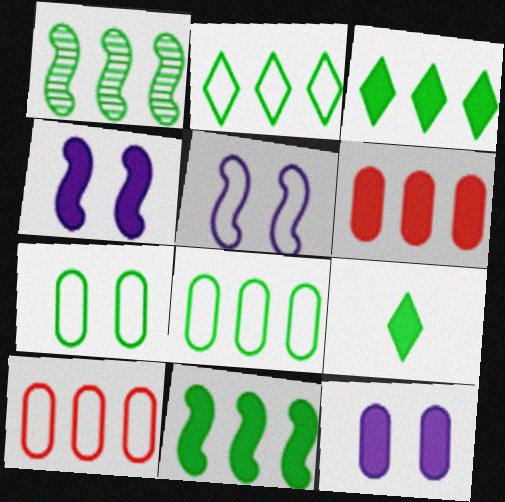[[1, 3, 8], 
[1, 7, 9], 
[4, 6, 9]]